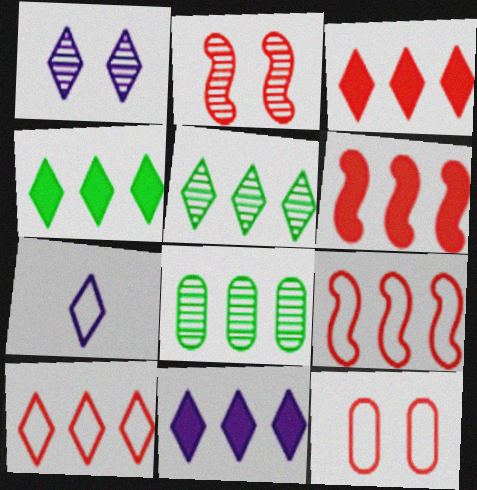[[1, 7, 11], 
[3, 4, 11], 
[5, 10, 11], 
[8, 9, 11]]